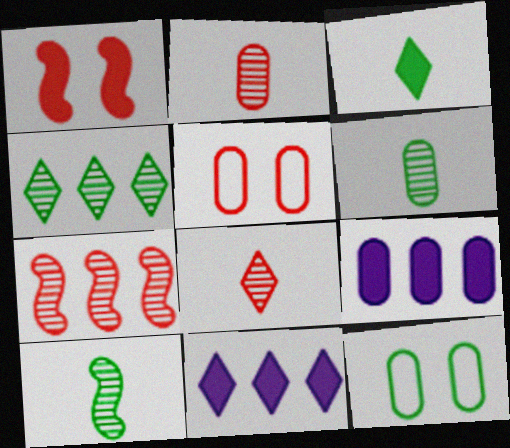[[1, 3, 9], 
[2, 9, 12], 
[5, 6, 9], 
[5, 10, 11]]